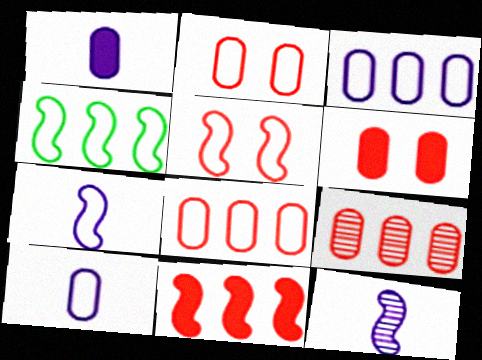[[4, 5, 7]]